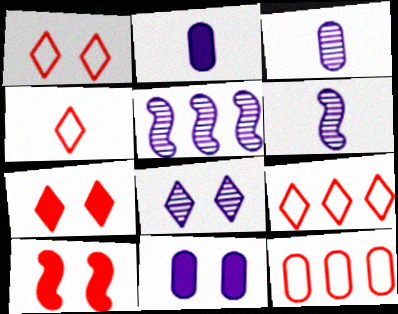[[1, 4, 9], 
[3, 5, 8]]